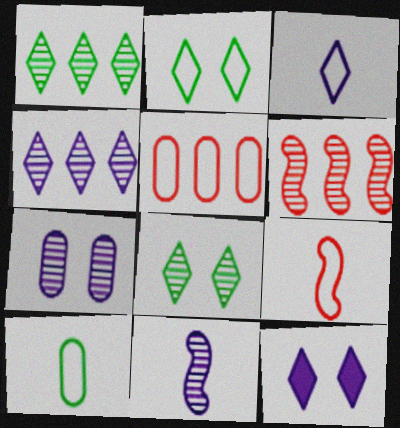[[3, 4, 12], 
[3, 9, 10], 
[4, 7, 11], 
[6, 10, 12]]